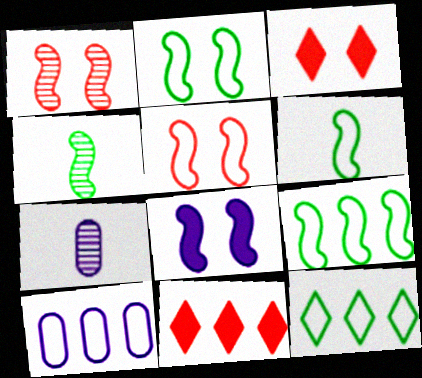[[1, 2, 8], 
[2, 6, 9], 
[2, 7, 11], 
[3, 4, 10], 
[3, 7, 9]]